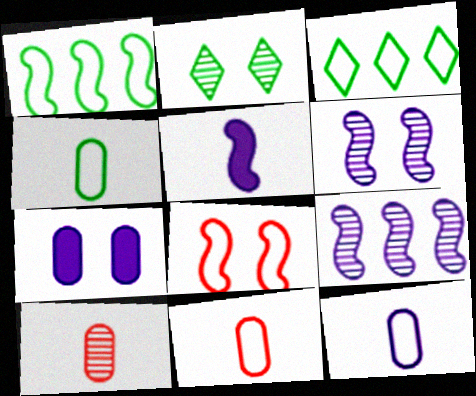[[2, 7, 8], 
[2, 9, 10], 
[3, 8, 12], 
[4, 11, 12]]